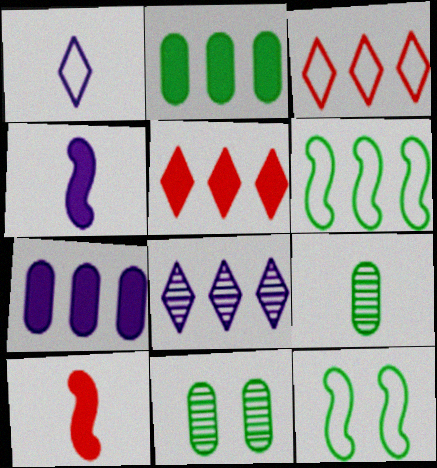[[1, 9, 10], 
[3, 4, 11]]